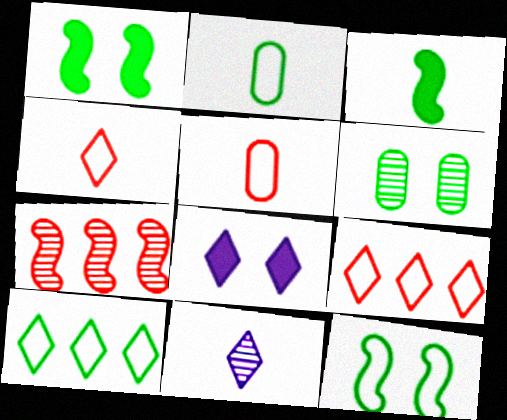[[2, 7, 8], 
[2, 10, 12], 
[3, 5, 11], 
[3, 6, 10], 
[6, 7, 11]]